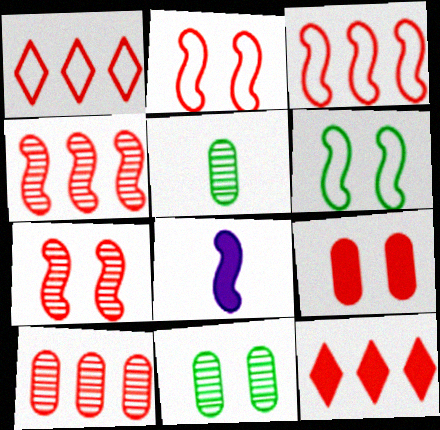[[1, 8, 11], 
[3, 10, 12], 
[4, 6, 8]]